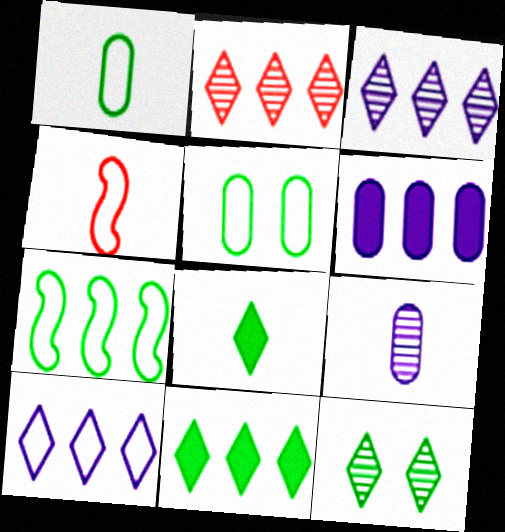[[2, 6, 7], 
[2, 10, 11], 
[4, 5, 10], 
[4, 6, 12], 
[4, 8, 9]]